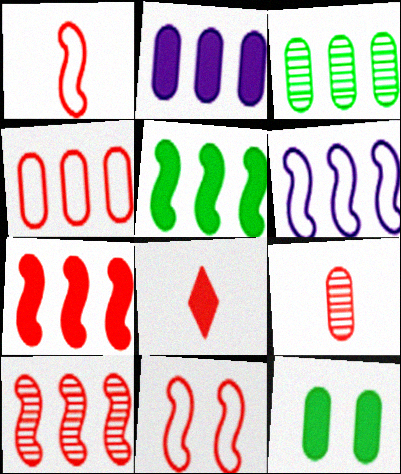[[1, 8, 9], 
[2, 3, 4], 
[5, 6, 10]]